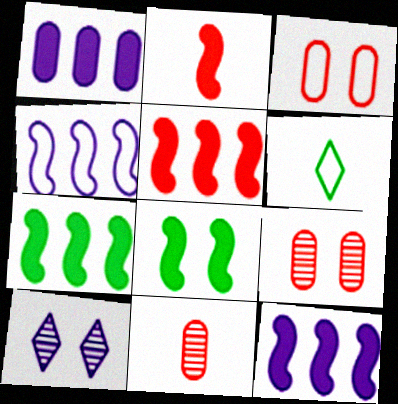[[2, 8, 12], 
[3, 4, 6], 
[3, 8, 10], 
[5, 7, 12], 
[6, 9, 12]]